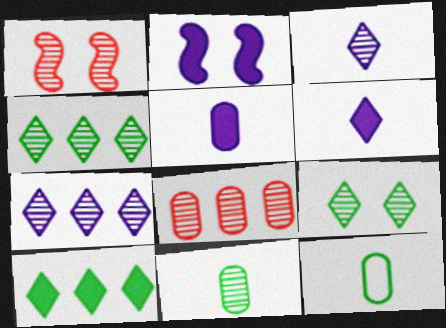[[1, 7, 11]]